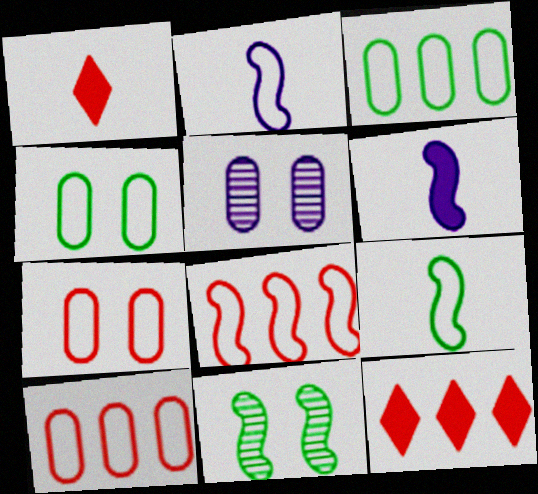[[5, 9, 12], 
[6, 8, 11]]